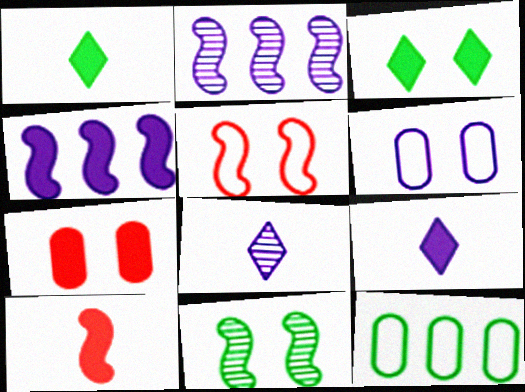[[1, 4, 7], 
[1, 11, 12], 
[2, 6, 9], 
[4, 6, 8]]